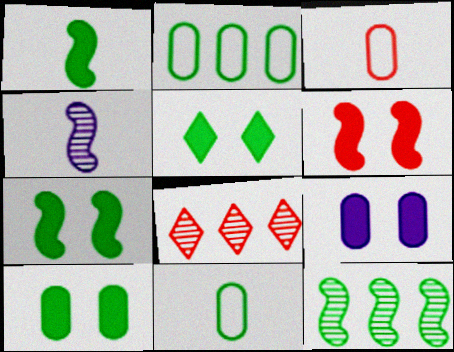[[3, 6, 8], 
[5, 6, 9], 
[5, 7, 10], 
[5, 11, 12]]